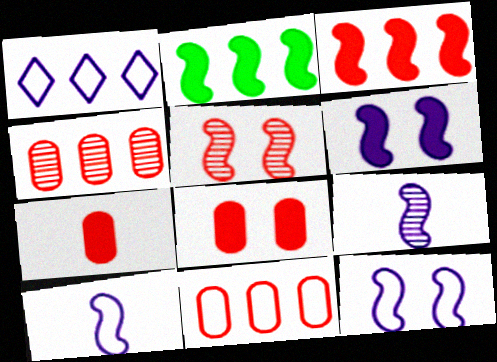[[1, 2, 4], 
[2, 5, 10]]